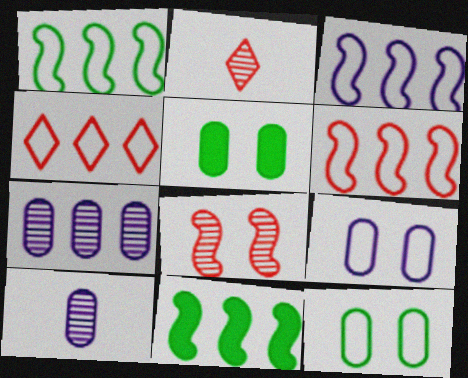[[1, 3, 6], 
[2, 3, 5], 
[2, 9, 11], 
[4, 7, 11]]